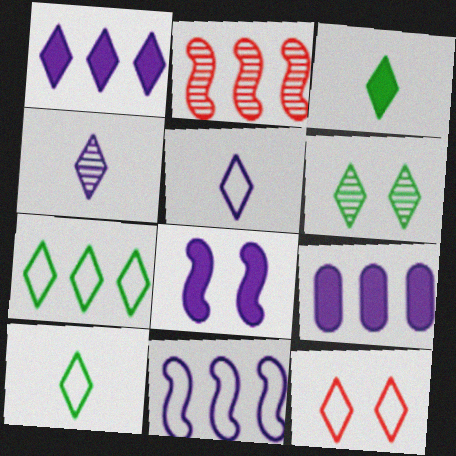[[2, 7, 9], 
[3, 6, 7], 
[5, 7, 12]]